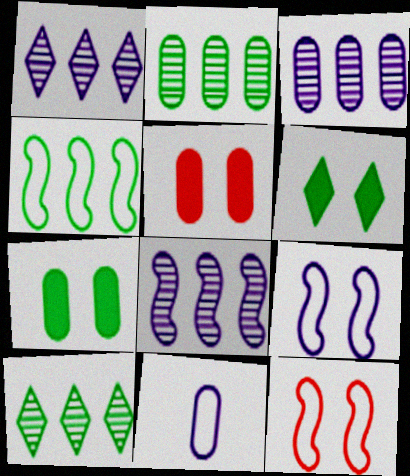[[1, 3, 8], 
[2, 5, 11]]